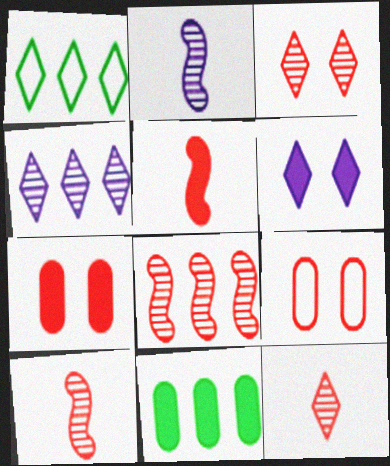[[1, 2, 7], 
[1, 6, 12], 
[5, 6, 11]]